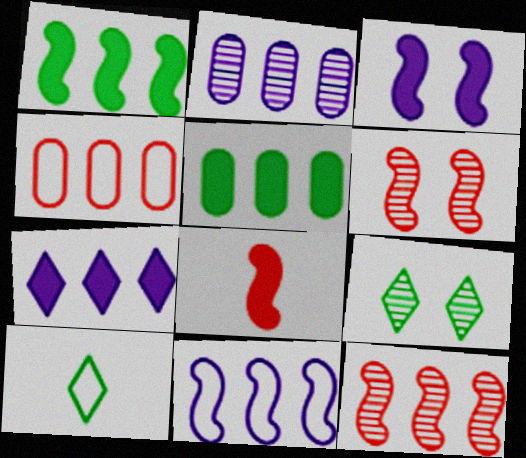[[1, 3, 8], 
[1, 11, 12], 
[2, 4, 5], 
[2, 7, 11]]